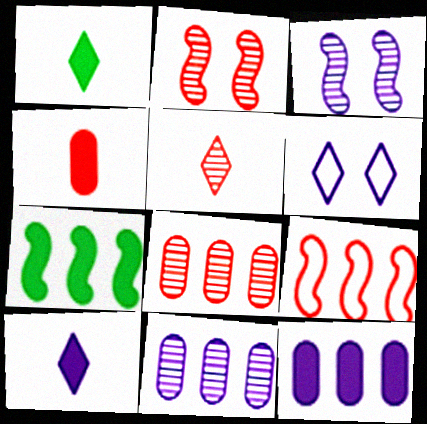[[2, 5, 8]]